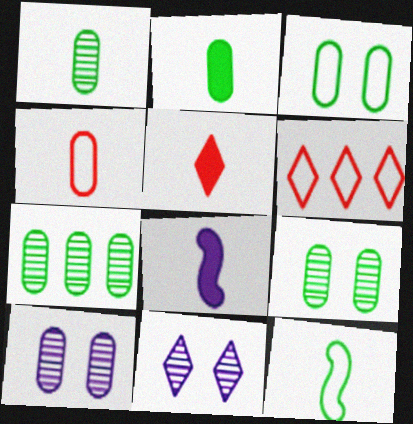[[1, 7, 9], 
[2, 3, 7], 
[2, 5, 8], 
[6, 8, 9]]